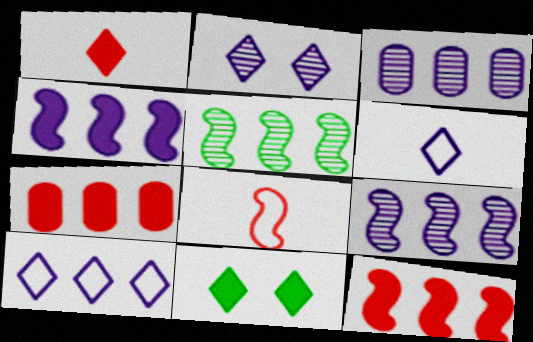[[3, 4, 10], 
[3, 8, 11], 
[5, 7, 10]]